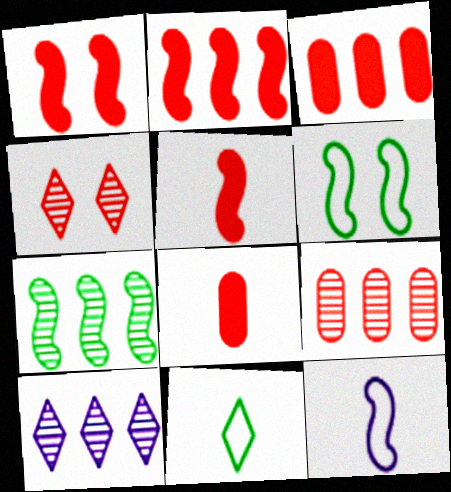[[1, 2, 5], 
[1, 7, 12], 
[6, 8, 10], 
[7, 9, 10]]